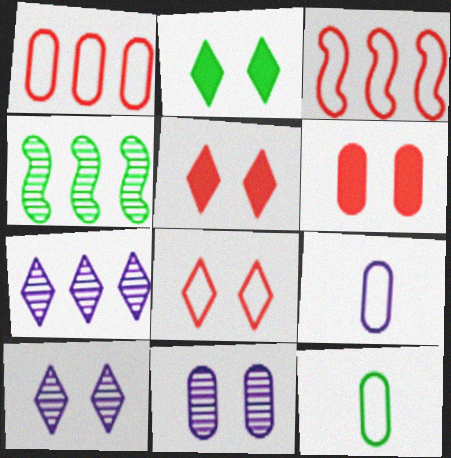[[2, 4, 12], 
[2, 8, 10], 
[4, 5, 9]]